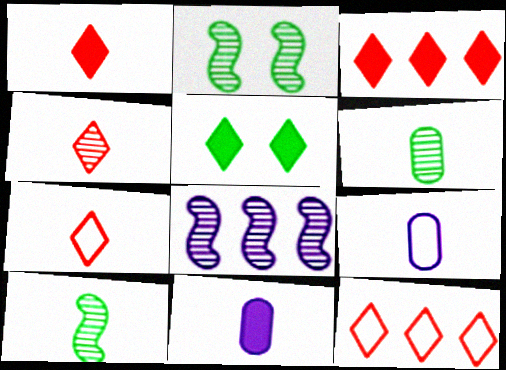[[1, 4, 7], 
[1, 9, 10], 
[2, 3, 9], 
[2, 11, 12], 
[7, 10, 11]]